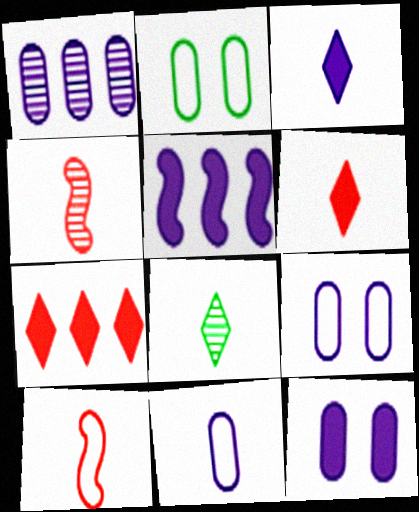[[1, 11, 12], 
[3, 5, 12]]